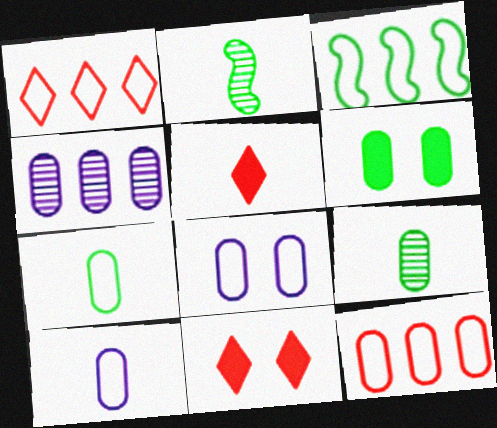[[2, 5, 10], 
[7, 8, 12]]